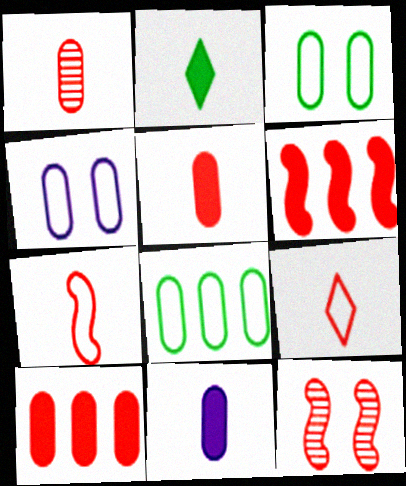[[6, 7, 12], 
[9, 10, 12]]